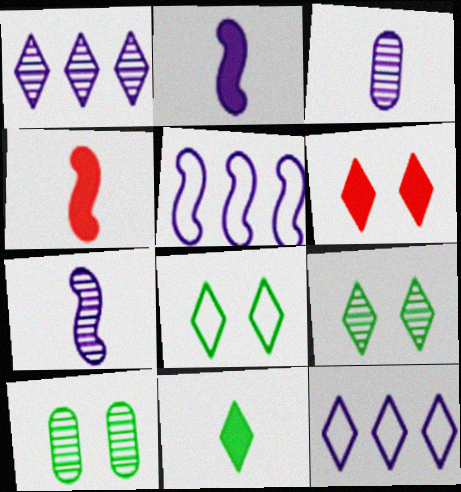[[4, 10, 12]]